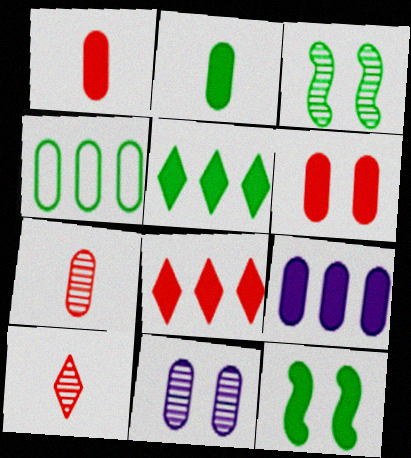[[1, 4, 11], 
[2, 5, 12], 
[2, 6, 9]]